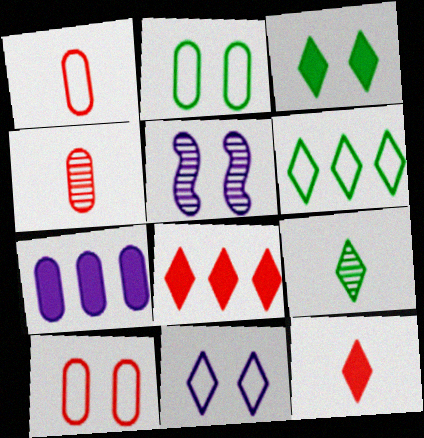[[2, 4, 7], 
[3, 5, 10], 
[3, 6, 9], 
[8, 9, 11]]